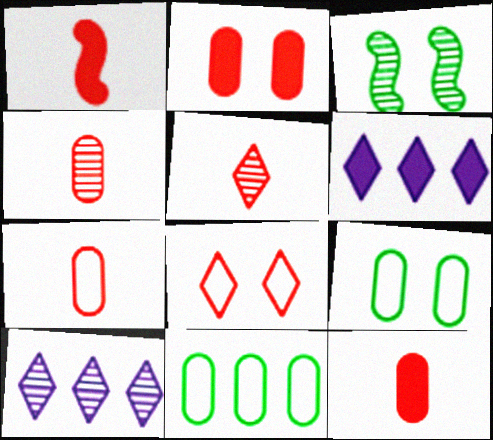[[1, 5, 7], 
[1, 9, 10], 
[3, 4, 10], 
[3, 6, 7], 
[4, 7, 12]]